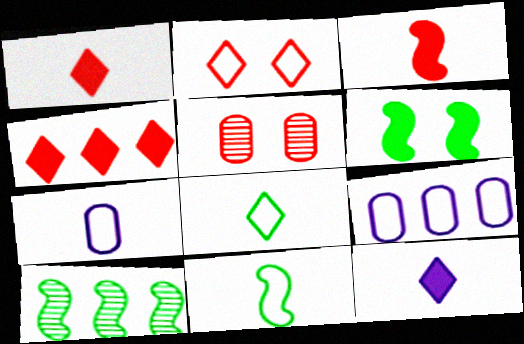[[2, 9, 11], 
[4, 9, 10], 
[6, 10, 11]]